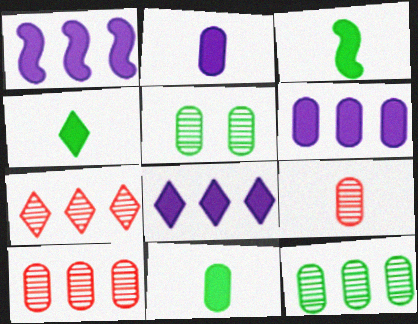[[1, 6, 8], 
[3, 4, 11]]